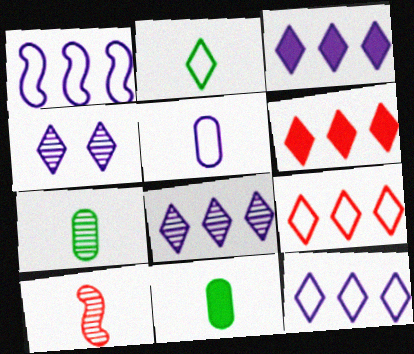[[2, 4, 6], 
[3, 8, 12]]